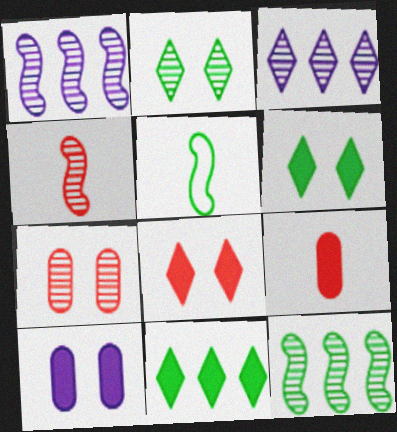[]